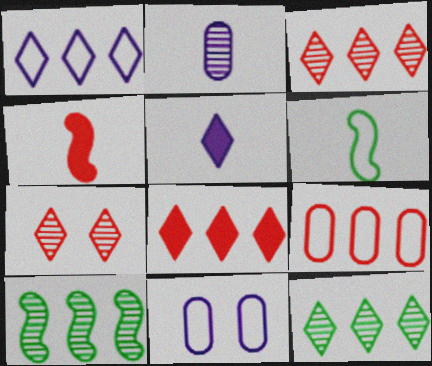[[1, 8, 12], 
[2, 7, 10], 
[4, 7, 9], 
[4, 11, 12]]